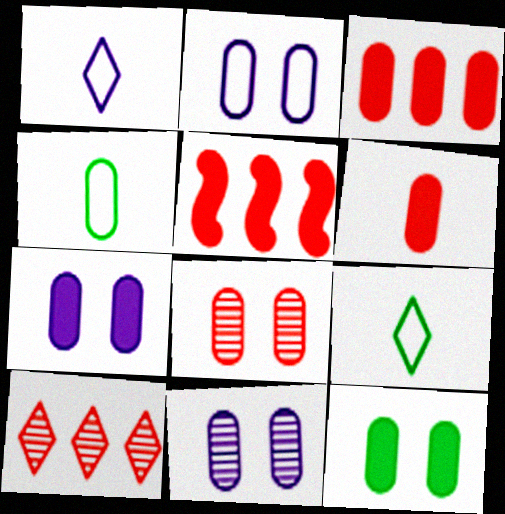[[2, 7, 11], 
[2, 8, 12], 
[3, 4, 11], 
[5, 9, 11]]